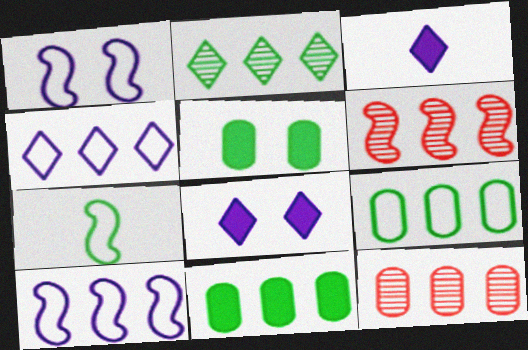[[2, 5, 7], 
[4, 6, 11], 
[7, 8, 12]]